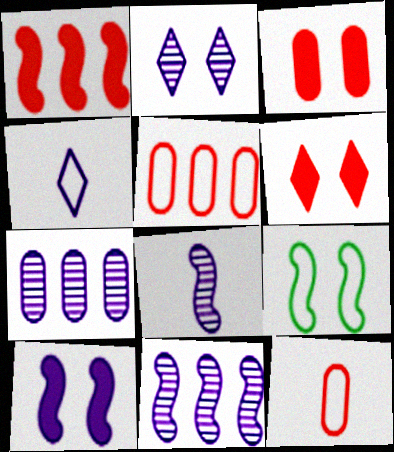[[1, 8, 9], 
[2, 3, 9], 
[2, 7, 8], 
[4, 5, 9], 
[4, 7, 10]]